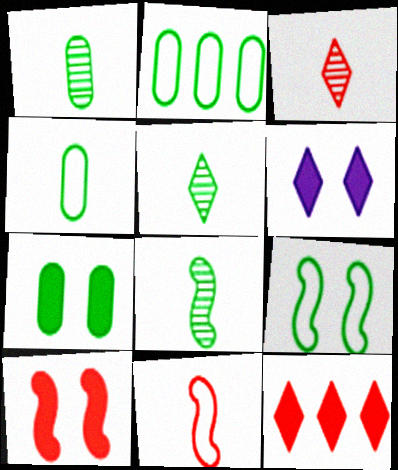[[1, 2, 7], 
[1, 5, 8], 
[6, 7, 10]]